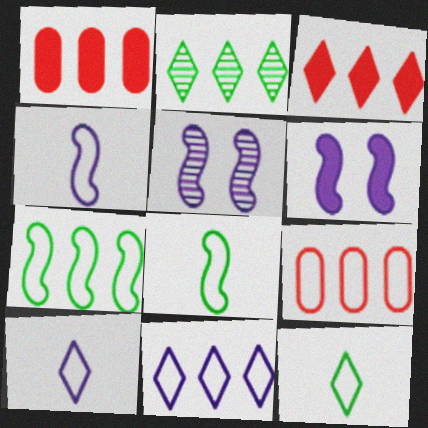[[1, 5, 12], 
[2, 3, 11], 
[7, 9, 11]]